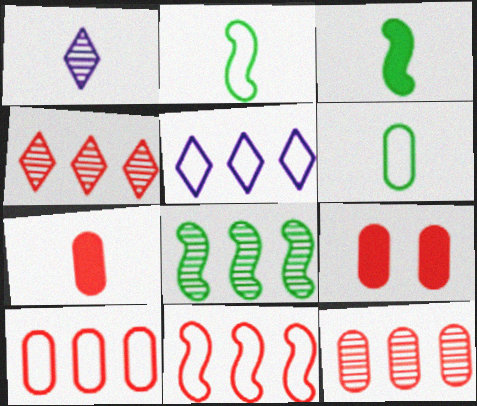[[1, 2, 7]]